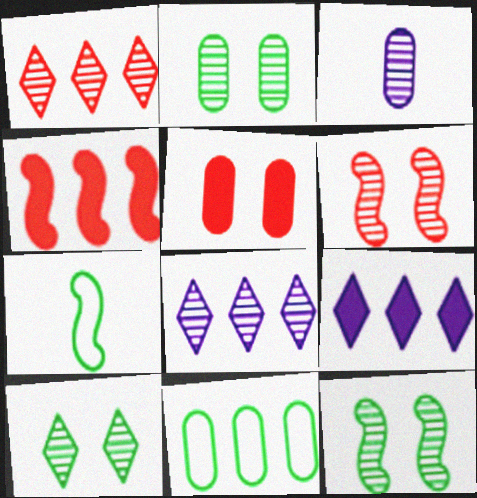[[1, 3, 12], 
[2, 10, 12], 
[3, 5, 11], 
[4, 8, 11], 
[5, 7, 8]]